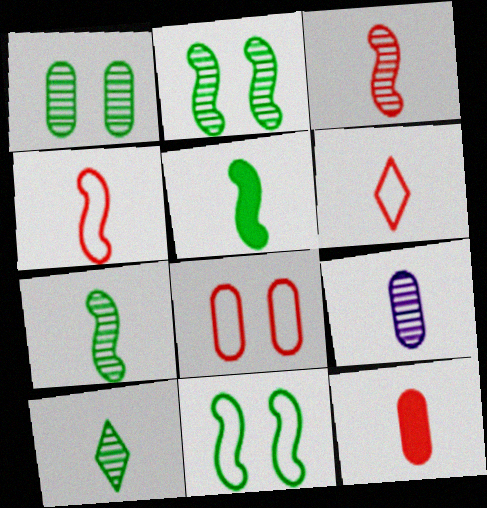[[3, 6, 12], 
[3, 9, 10], 
[5, 6, 9]]